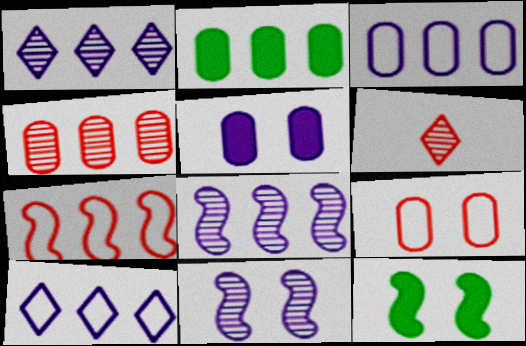[[1, 2, 7], 
[2, 3, 4], 
[3, 6, 12]]